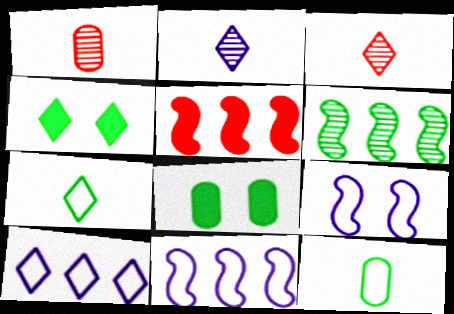[[1, 4, 11], 
[3, 4, 10], 
[3, 8, 11], 
[4, 6, 12], 
[5, 6, 11], 
[6, 7, 8]]